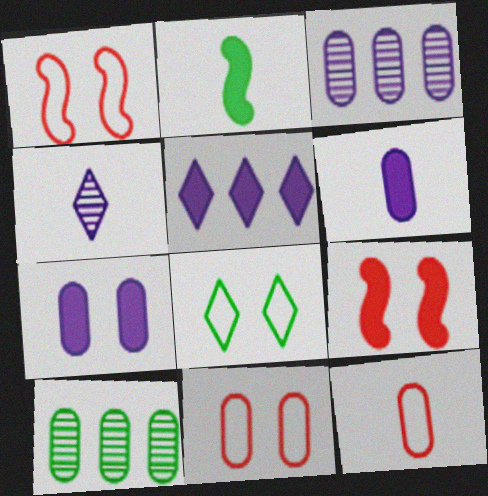[[2, 4, 12], 
[2, 8, 10], 
[6, 10, 11], 
[7, 10, 12]]